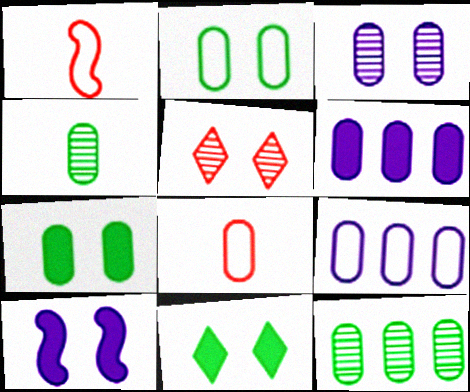[[2, 5, 10], 
[2, 8, 9]]